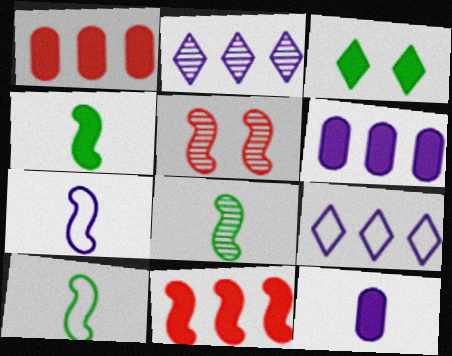[[3, 11, 12], 
[4, 8, 10]]